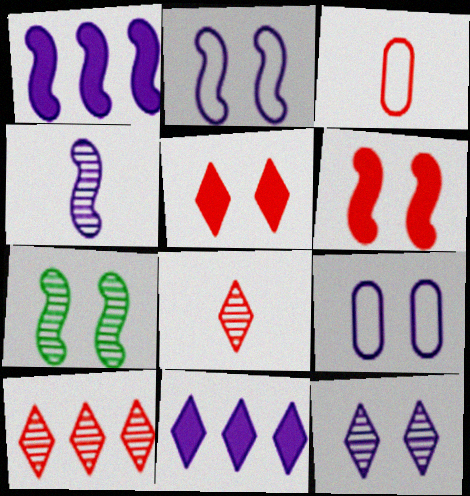[[1, 2, 4], 
[2, 6, 7], 
[3, 6, 10], 
[3, 7, 11], 
[4, 9, 11], 
[5, 7, 9]]